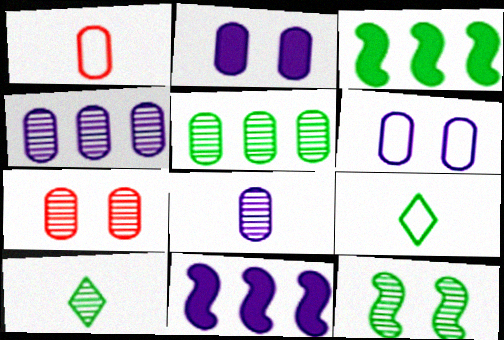[[1, 2, 5], 
[5, 7, 8], 
[5, 10, 12], 
[7, 9, 11]]